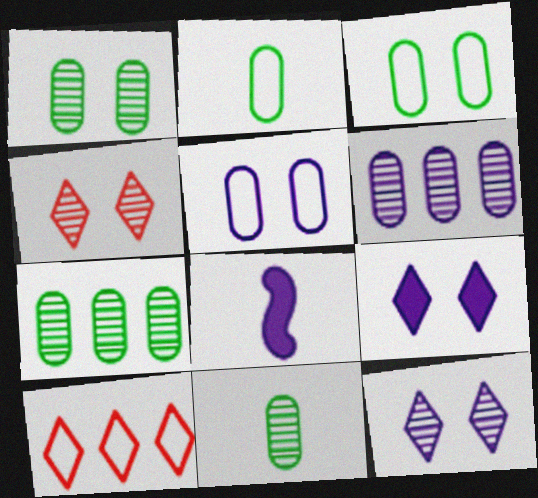[[1, 7, 11], 
[1, 8, 10]]